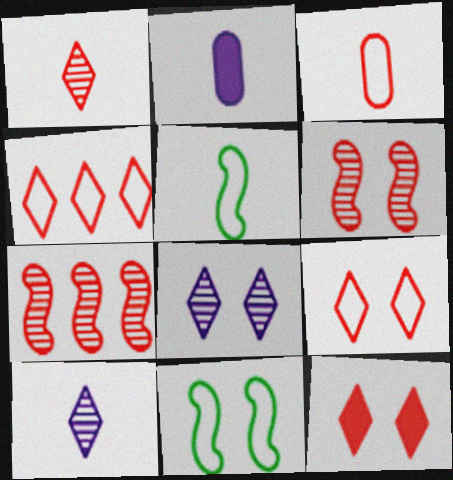[[1, 2, 5], 
[1, 4, 12], 
[3, 7, 12]]